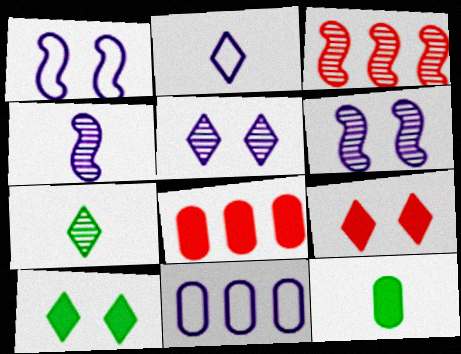[[1, 2, 11], 
[1, 7, 8]]